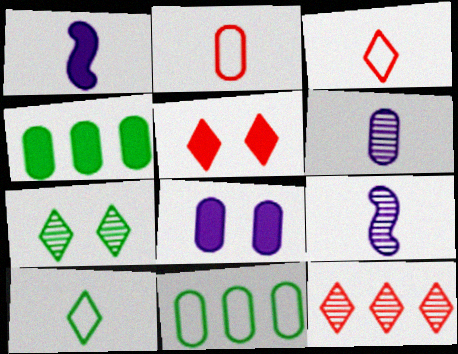[[1, 4, 5], 
[3, 5, 12], 
[5, 9, 11]]